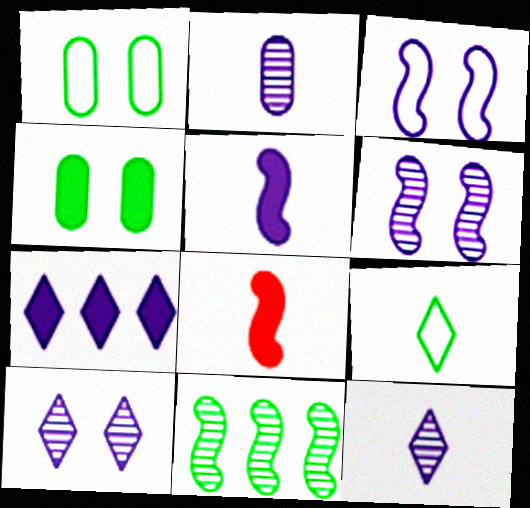[[2, 3, 7], 
[2, 8, 9], 
[3, 8, 11], 
[4, 7, 8], 
[4, 9, 11]]